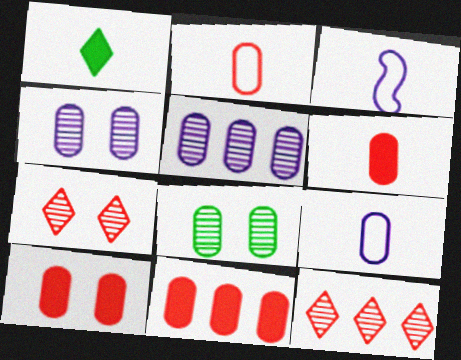[[6, 10, 11], 
[8, 9, 11]]